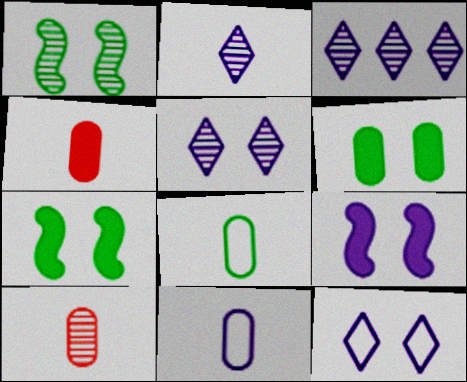[[1, 3, 10], 
[2, 3, 5], 
[3, 9, 11]]